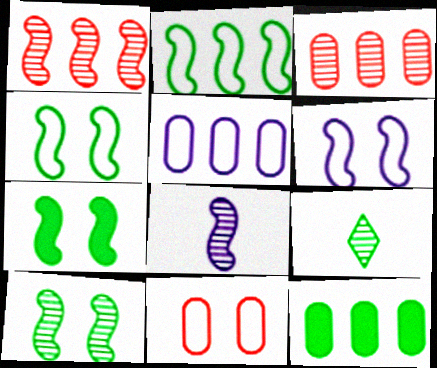[[1, 8, 10], 
[3, 5, 12], 
[4, 7, 10], 
[4, 9, 12]]